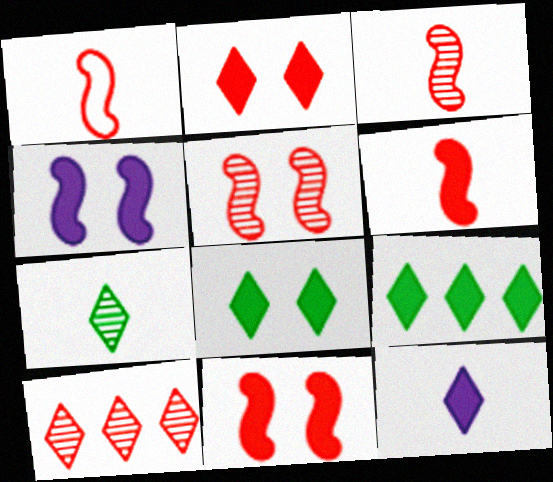[[1, 3, 6], 
[2, 9, 12]]